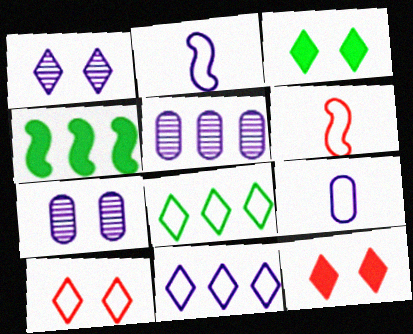[[1, 3, 10], 
[3, 5, 6]]